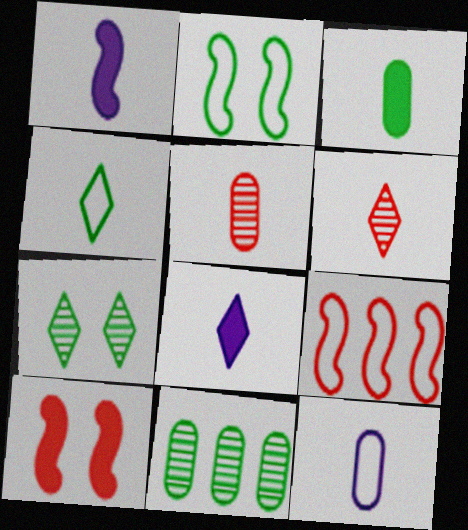[[1, 4, 5], 
[3, 5, 12], 
[4, 6, 8]]